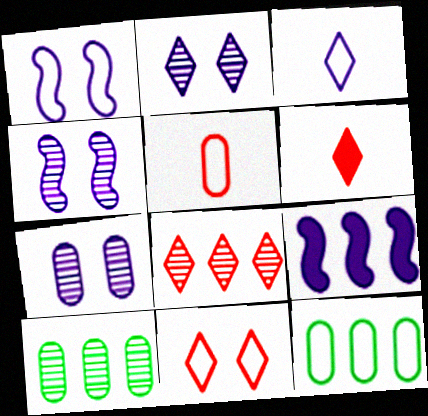[[1, 6, 10], 
[2, 4, 7], 
[3, 7, 9], 
[4, 6, 12], 
[6, 8, 11], 
[8, 9, 12]]